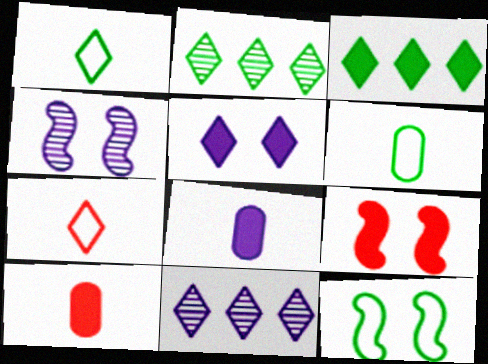[[2, 5, 7], 
[3, 8, 9], 
[4, 9, 12], 
[6, 9, 11], 
[10, 11, 12]]